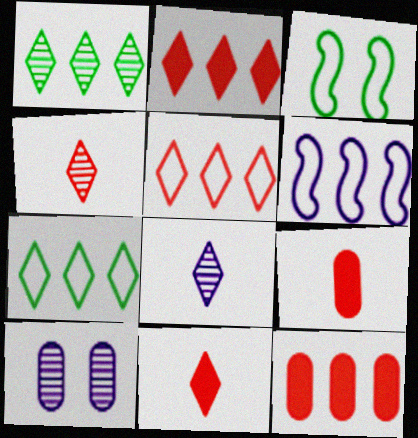[[1, 6, 12], 
[3, 8, 12]]